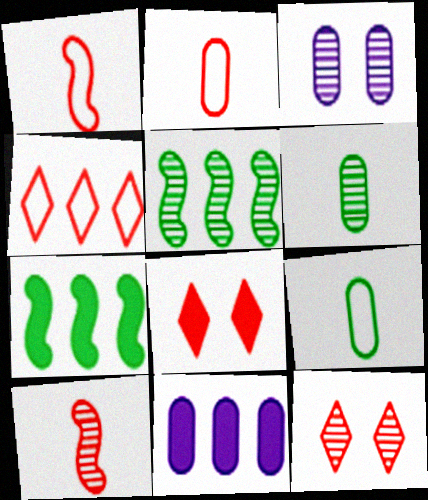[[4, 5, 11]]